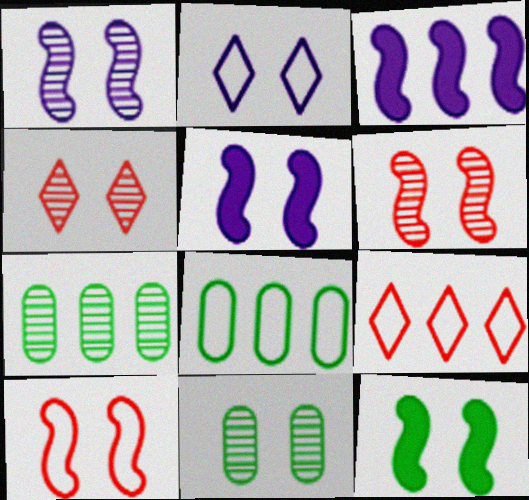[[1, 4, 11], 
[1, 10, 12], 
[3, 7, 9]]